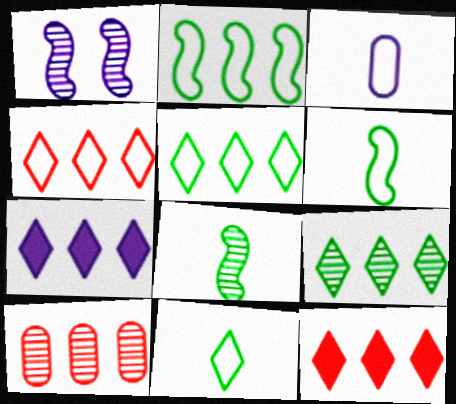[[1, 3, 7], 
[2, 7, 10], 
[4, 7, 9]]